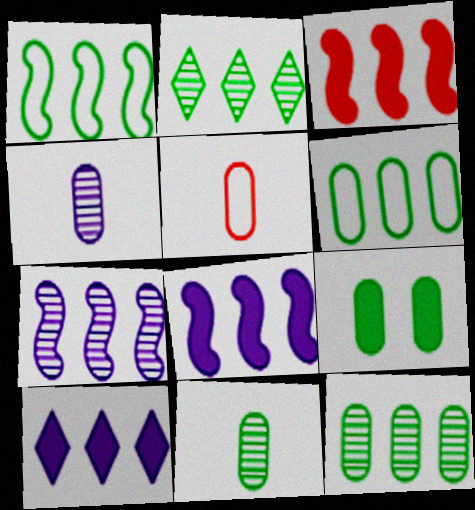[[1, 3, 7], 
[6, 9, 11]]